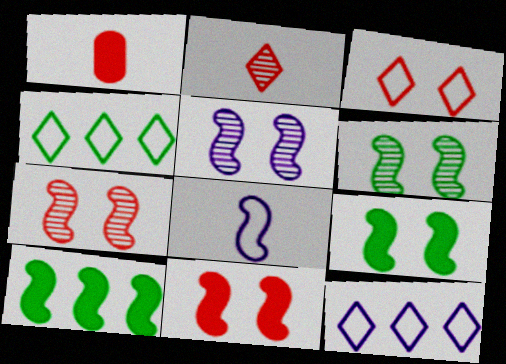[[1, 4, 5], 
[1, 6, 12], 
[5, 6, 7], 
[7, 8, 10]]